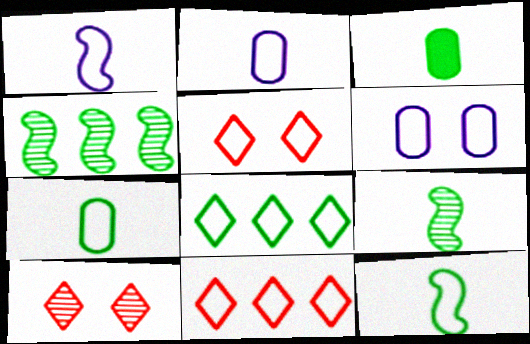[[6, 11, 12]]